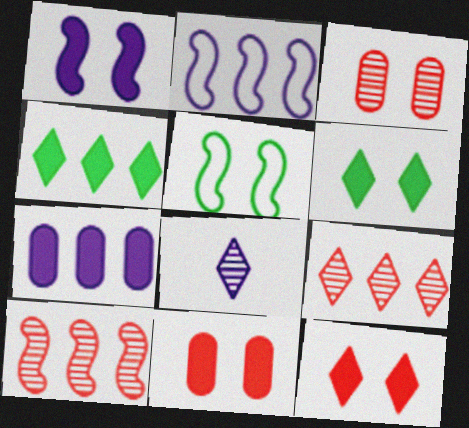[[1, 6, 11]]